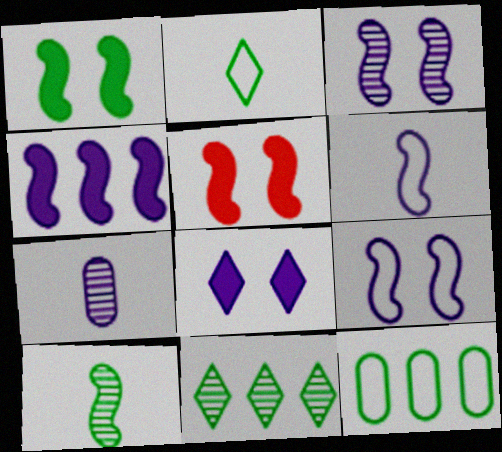[[3, 4, 6]]